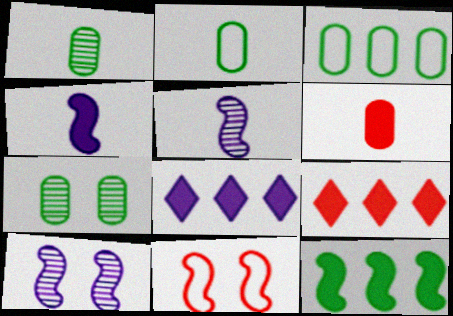[[1, 8, 11], 
[2, 9, 10], 
[5, 11, 12]]